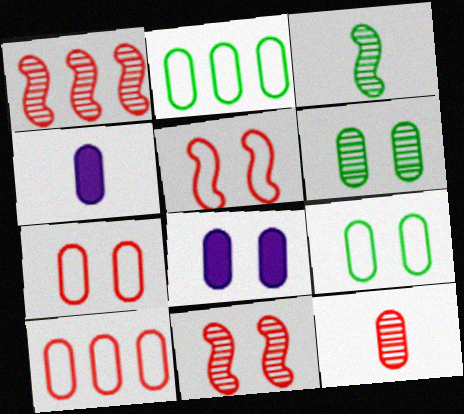[[2, 8, 12], 
[4, 6, 10], 
[6, 7, 8]]